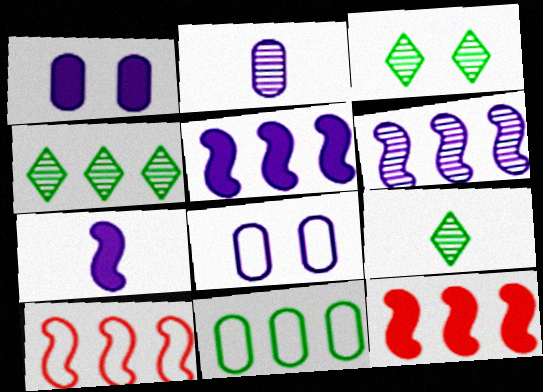[[1, 9, 10], 
[3, 4, 9], 
[8, 9, 12]]